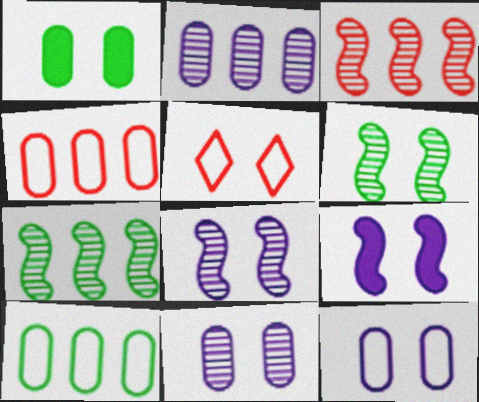[[1, 5, 8]]